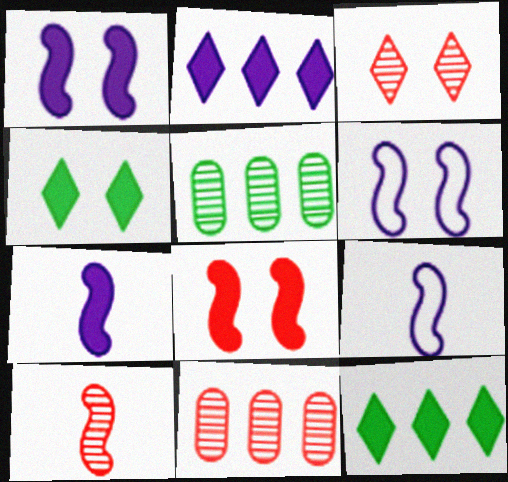[[3, 10, 11], 
[4, 9, 11]]